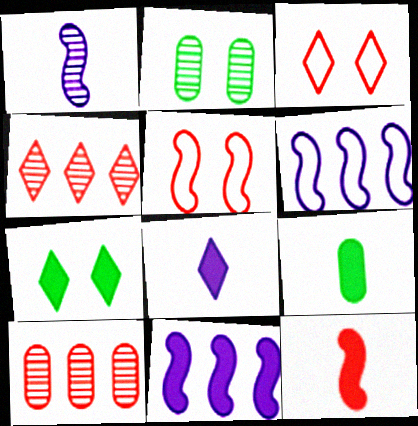[[1, 2, 4], 
[3, 10, 12], 
[8, 9, 12]]